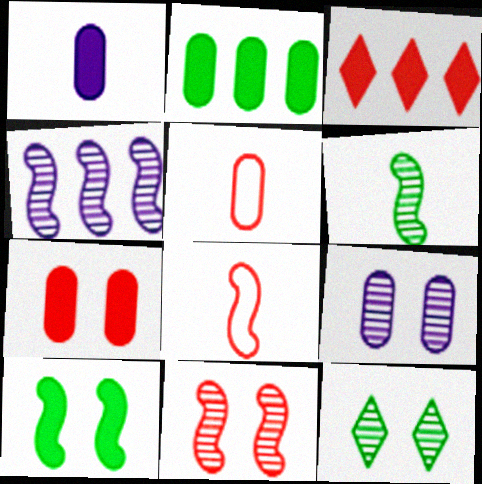[[1, 2, 7], 
[1, 3, 10], 
[2, 5, 9], 
[3, 5, 11], 
[4, 6, 11], 
[4, 8, 10], 
[9, 11, 12]]